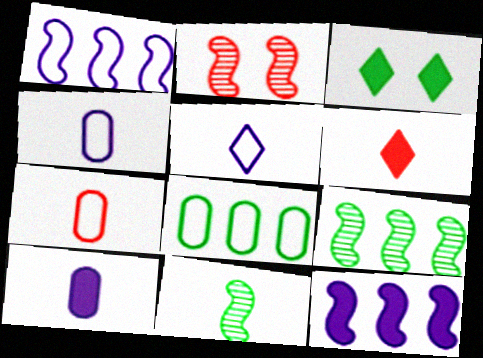[[3, 8, 11], 
[4, 6, 11]]